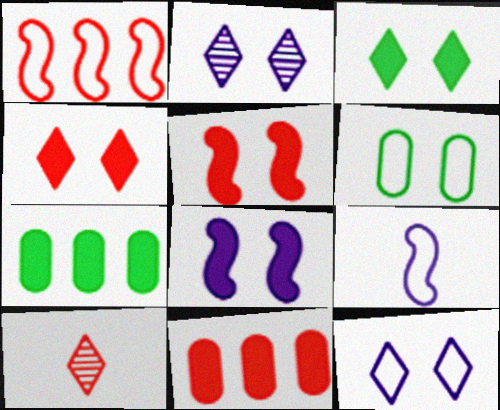[[2, 5, 6]]